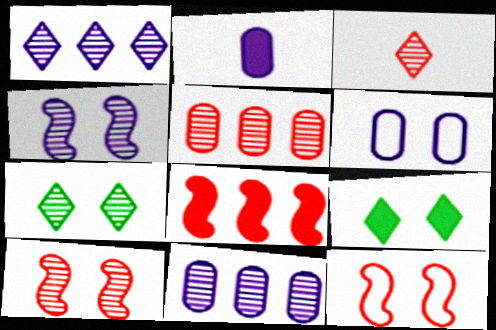[[1, 3, 7], 
[2, 6, 11], 
[2, 8, 9], 
[3, 5, 10], 
[6, 9, 10]]